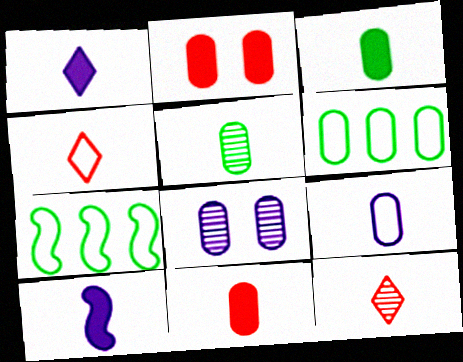[[4, 5, 10], 
[5, 9, 11], 
[6, 8, 11]]